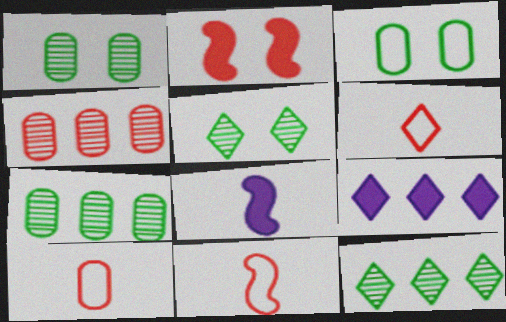[[1, 9, 11], 
[2, 4, 6], 
[5, 6, 9], 
[6, 10, 11]]